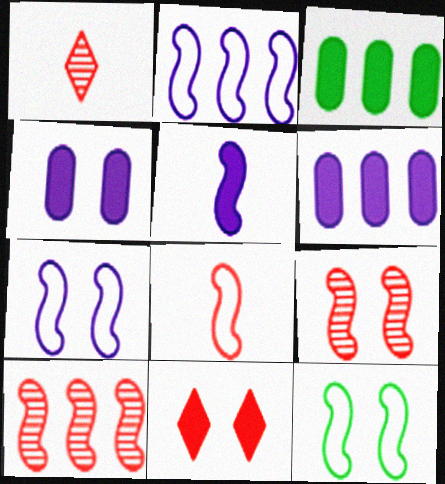[[1, 3, 7], 
[1, 6, 12], 
[2, 8, 12], 
[3, 5, 11], 
[5, 10, 12]]